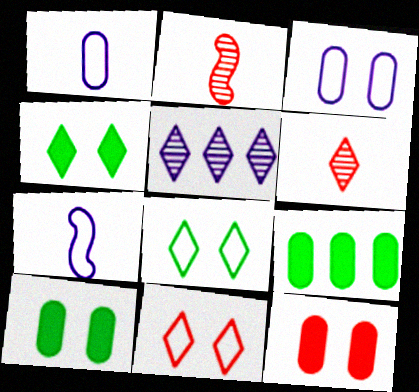[]